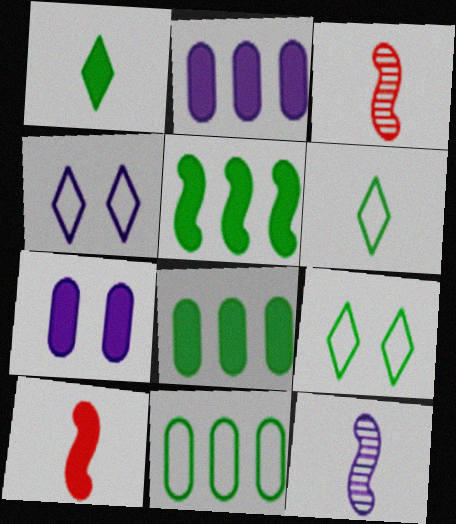[[2, 3, 9], 
[2, 4, 12], 
[3, 4, 8]]